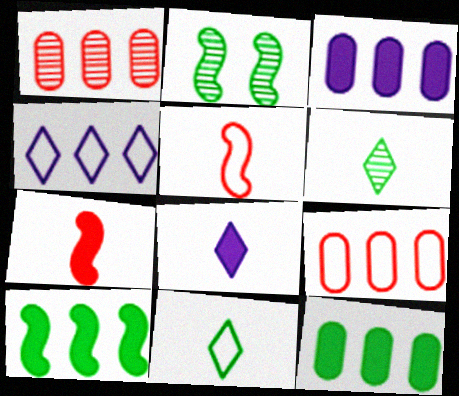[[1, 4, 10], 
[2, 8, 9], 
[2, 11, 12]]